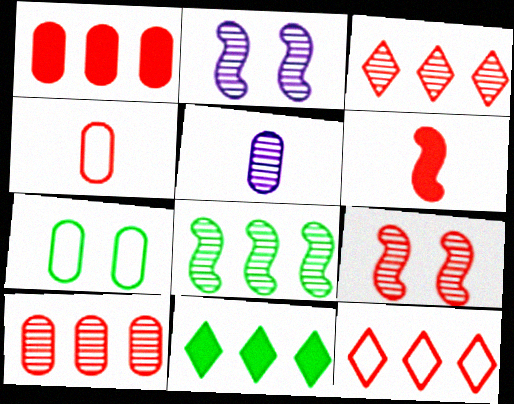[[1, 5, 7], 
[2, 4, 11]]